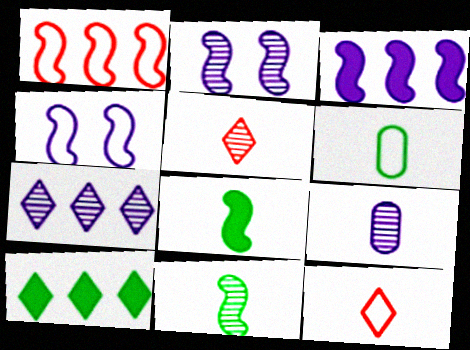[[1, 2, 8], 
[2, 7, 9], 
[5, 9, 11], 
[8, 9, 12]]